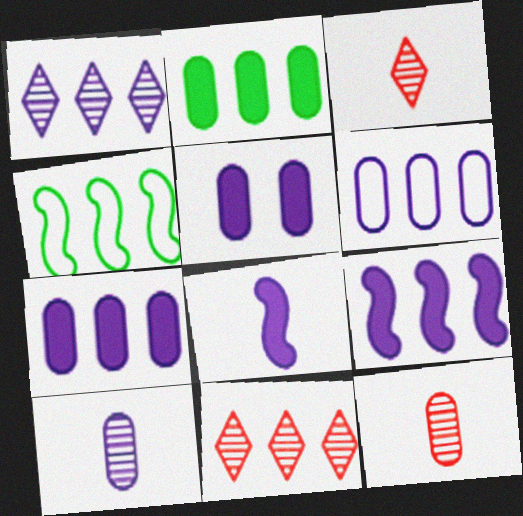[[1, 6, 9], 
[3, 4, 5], 
[4, 7, 11], 
[5, 6, 10]]